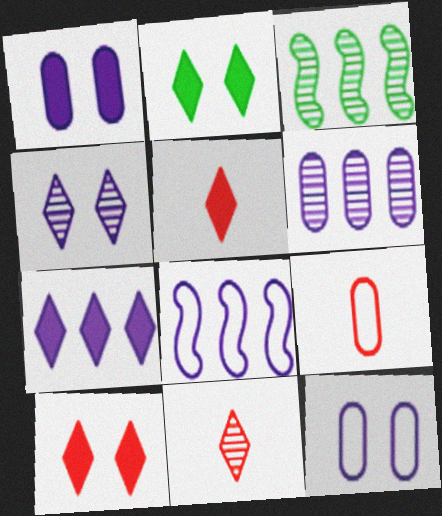[[2, 5, 7], 
[3, 5, 12], 
[6, 7, 8]]